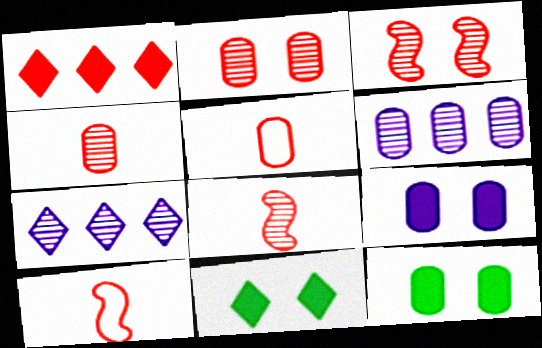[[1, 2, 10], 
[1, 3, 5], 
[5, 6, 12], 
[6, 10, 11], 
[7, 10, 12]]